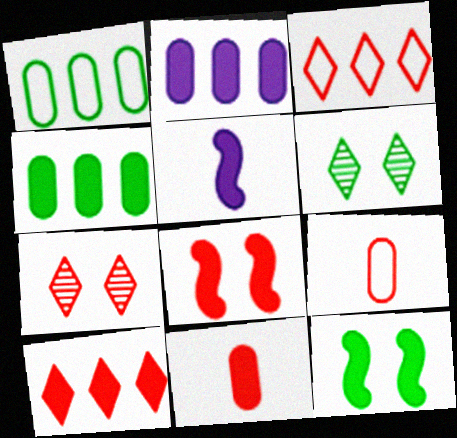[[1, 5, 7], 
[8, 10, 11]]